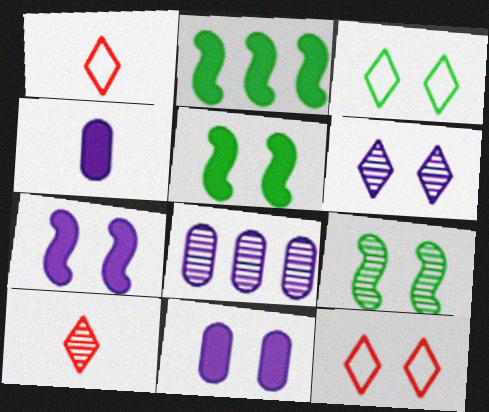[[1, 5, 8], 
[8, 9, 10], 
[9, 11, 12]]